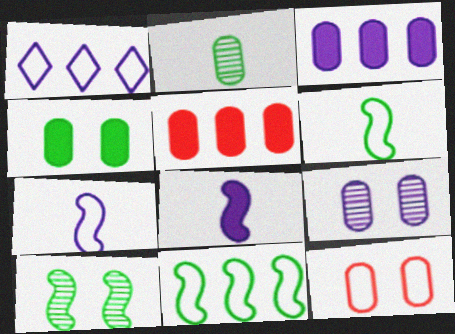[[1, 6, 12], 
[1, 8, 9], 
[2, 3, 12], 
[4, 9, 12]]